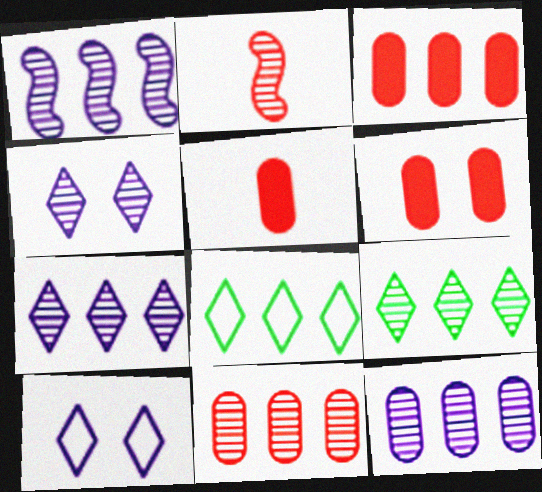[[1, 3, 8], 
[1, 7, 12], 
[1, 9, 11], 
[3, 5, 6]]